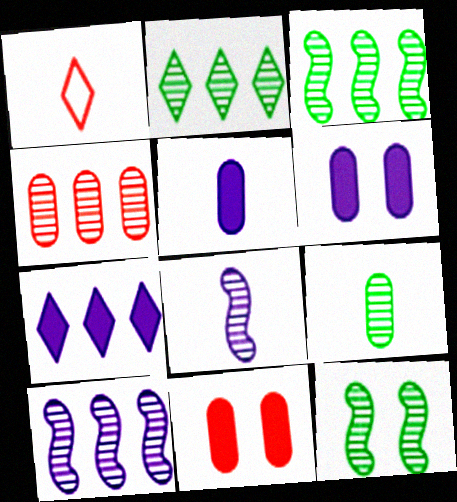[[1, 3, 6], 
[2, 4, 10], 
[2, 9, 12]]